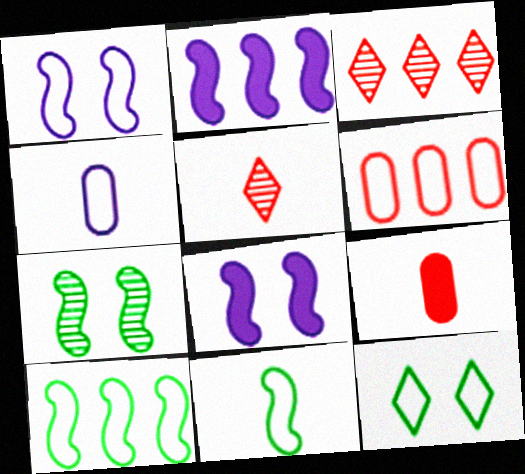[]